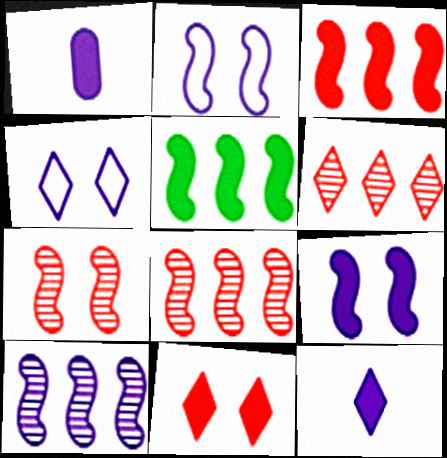[[1, 4, 10], 
[1, 5, 11]]